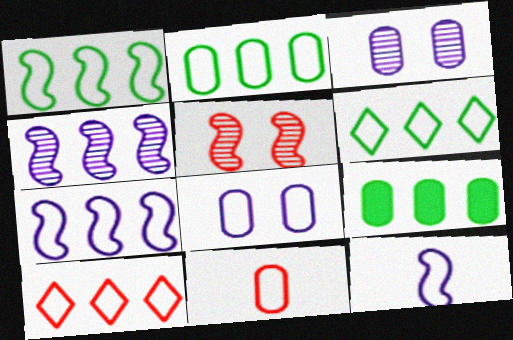[[1, 2, 6], 
[2, 7, 10], 
[2, 8, 11], 
[3, 9, 11], 
[4, 9, 10]]